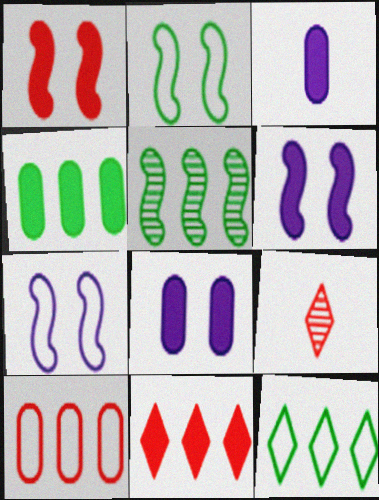[[1, 9, 10], 
[4, 5, 12], 
[4, 7, 9]]